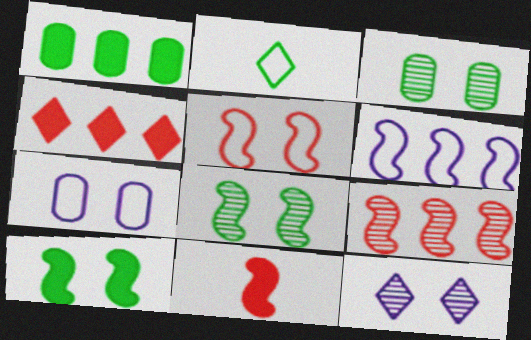[[1, 2, 8], 
[2, 4, 12], 
[5, 9, 11], 
[6, 8, 11]]